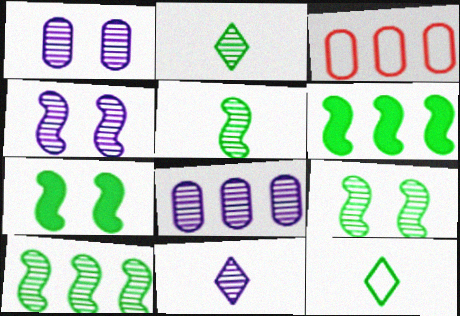[[3, 7, 11], 
[4, 8, 11], 
[5, 9, 10]]